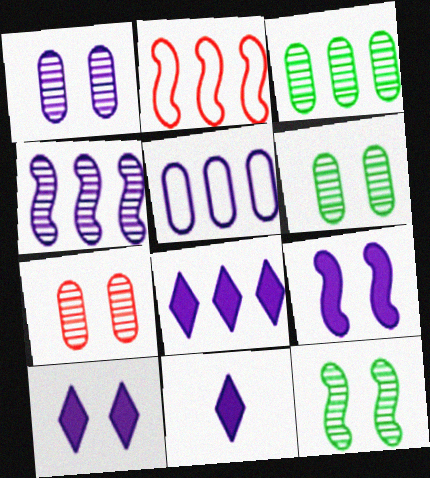[[1, 6, 7], 
[2, 3, 8], 
[2, 6, 11], 
[4, 5, 8], 
[8, 10, 11]]